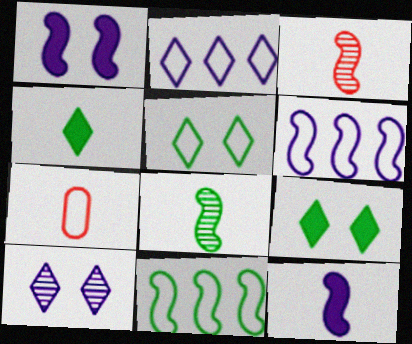[[1, 3, 11], 
[5, 6, 7]]